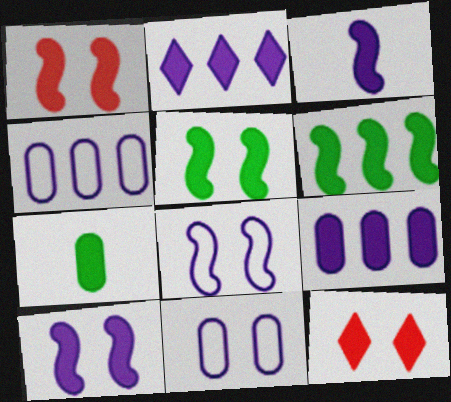[[1, 2, 7], 
[1, 3, 6], 
[1, 5, 10]]